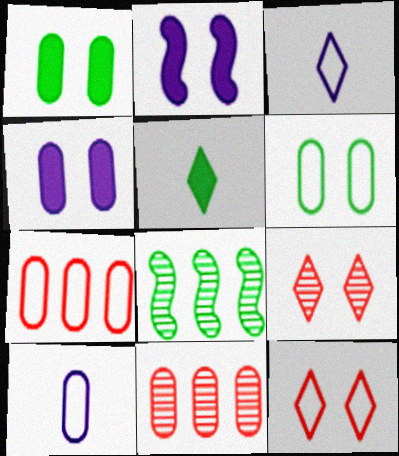[[1, 10, 11], 
[2, 6, 9], 
[5, 6, 8], 
[6, 7, 10]]